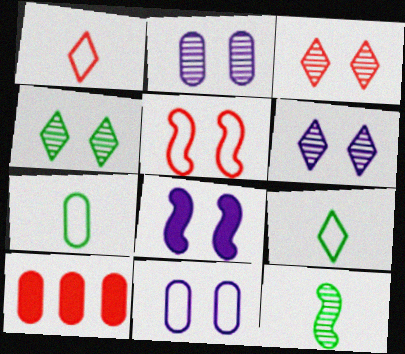[[2, 7, 10], 
[3, 4, 6], 
[6, 8, 11]]